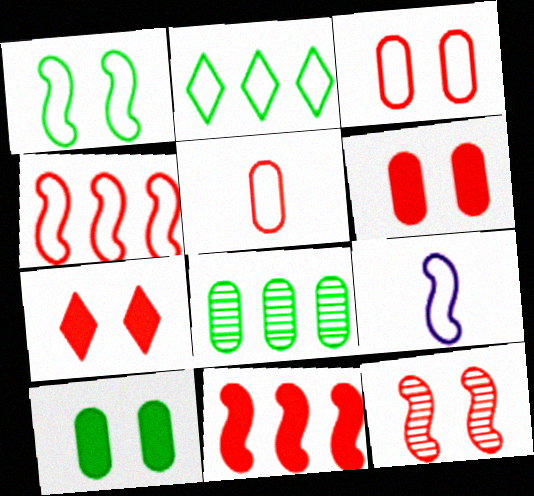[[1, 4, 9], 
[2, 3, 9], 
[3, 7, 12], 
[7, 8, 9]]